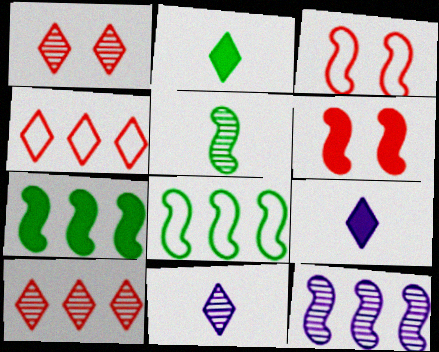[]